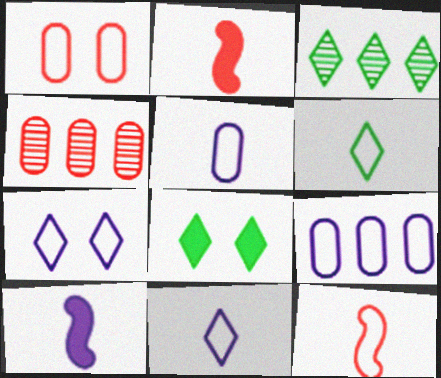[[1, 3, 10], 
[3, 6, 8], 
[5, 6, 12]]